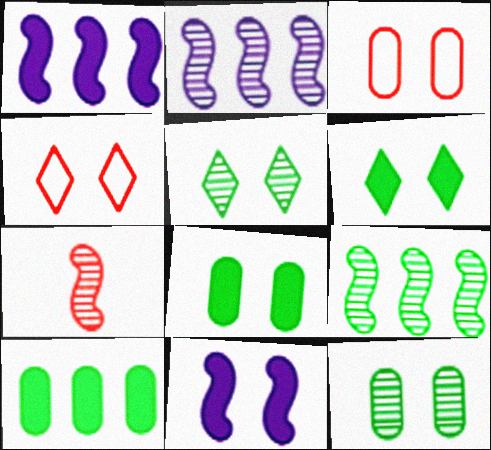[[3, 5, 11], 
[4, 11, 12]]